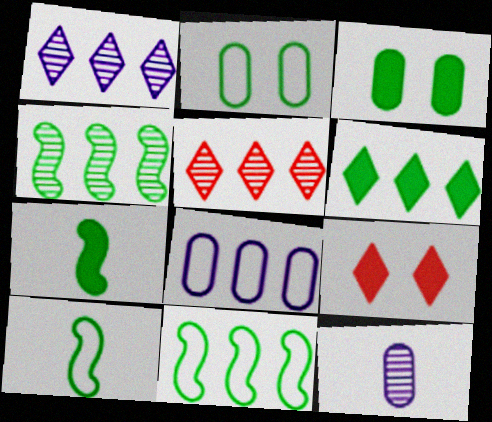[[3, 6, 7], 
[9, 11, 12]]